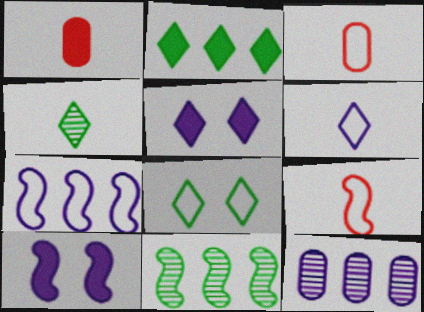[[1, 2, 10], 
[2, 4, 8], 
[3, 5, 11], 
[3, 7, 8], 
[6, 10, 12], 
[9, 10, 11]]